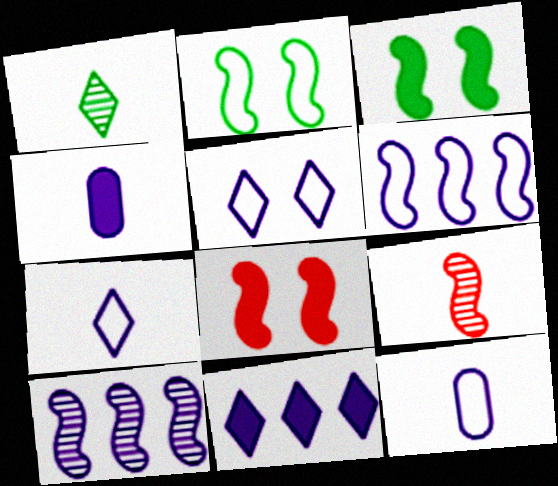[[3, 6, 9], 
[4, 5, 10], 
[5, 6, 12]]